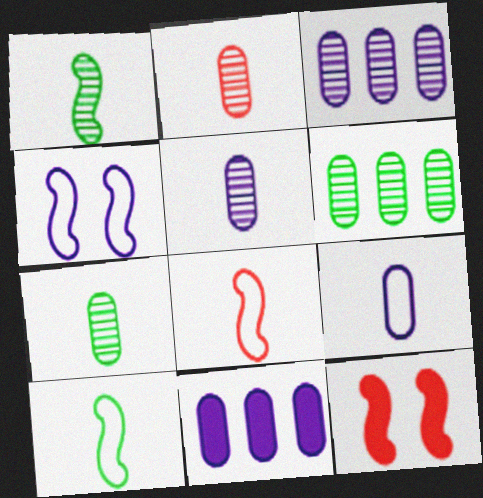[[2, 5, 7]]